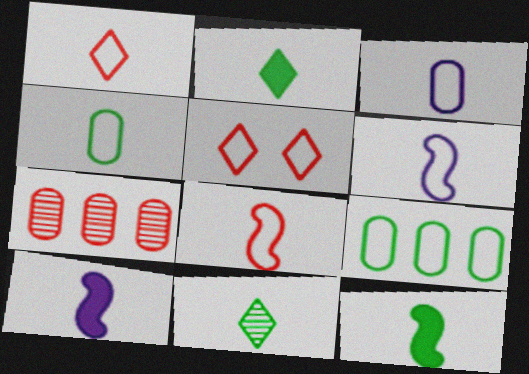[[1, 4, 6], 
[4, 11, 12], 
[5, 6, 9]]